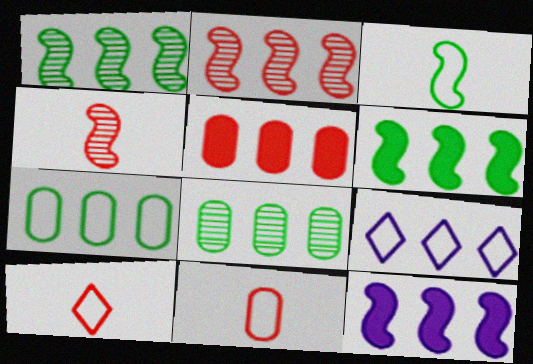[[1, 5, 9]]